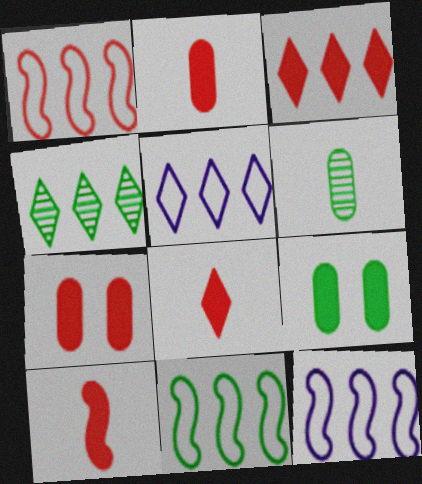[[1, 11, 12], 
[2, 8, 10], 
[3, 4, 5], 
[3, 7, 10]]